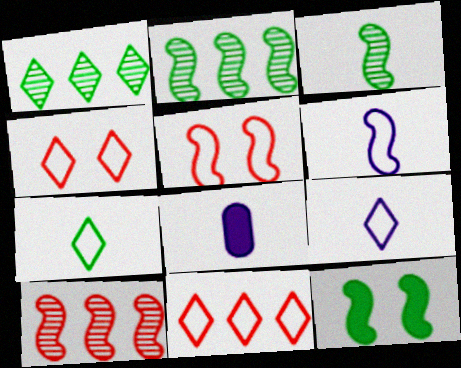[[1, 5, 8], 
[2, 4, 8], 
[6, 10, 12]]